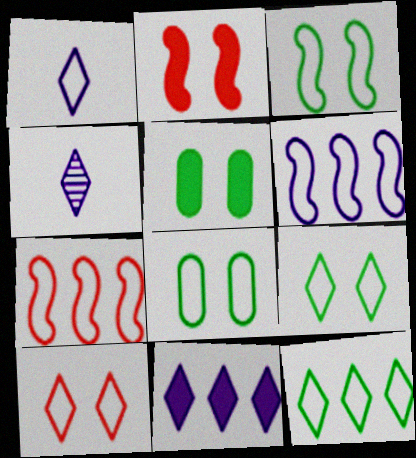[[1, 7, 8], 
[1, 10, 12], 
[3, 8, 9], 
[4, 5, 7]]